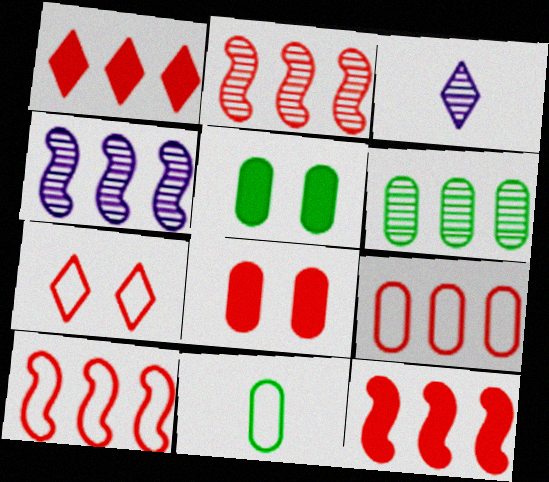[[1, 2, 9], 
[2, 10, 12], 
[3, 5, 10], 
[5, 6, 11]]